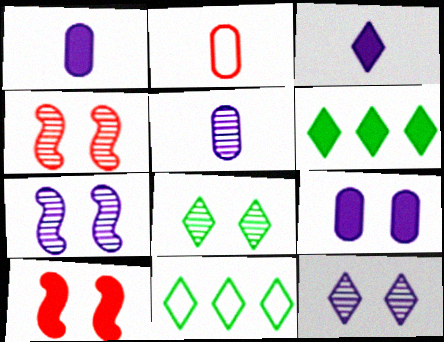[[1, 4, 11], 
[1, 6, 10], 
[2, 6, 7], 
[5, 10, 11]]